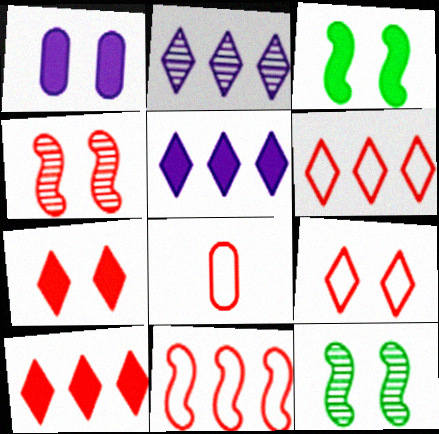[[1, 3, 7], 
[1, 9, 12], 
[2, 3, 8], 
[4, 8, 10], 
[5, 8, 12], 
[8, 9, 11]]